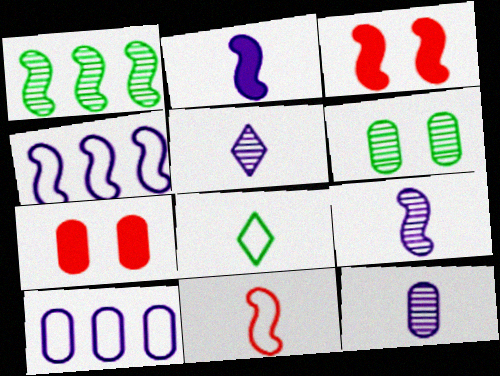[[5, 9, 12]]